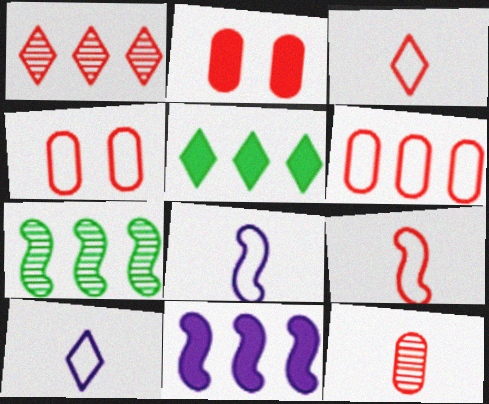[[1, 2, 9], 
[2, 6, 12], 
[2, 7, 10]]